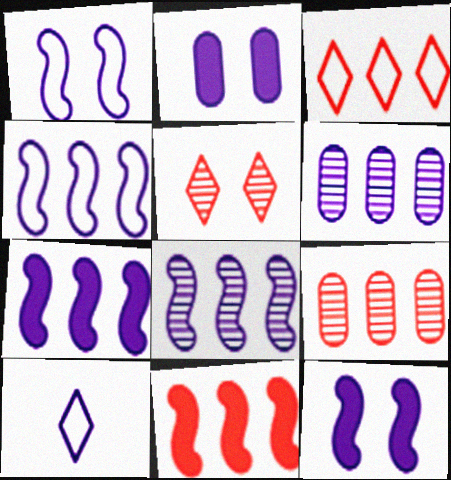[[2, 8, 10], 
[3, 9, 11], 
[4, 7, 8], 
[6, 10, 12]]